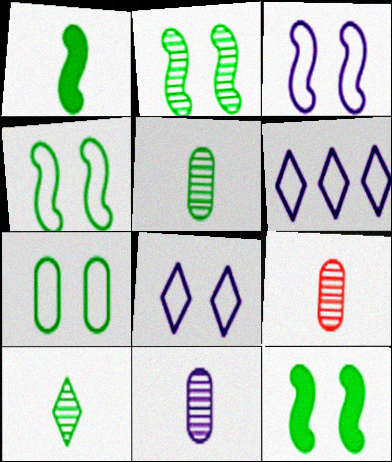[[2, 4, 12], 
[5, 9, 11], 
[6, 9, 12]]